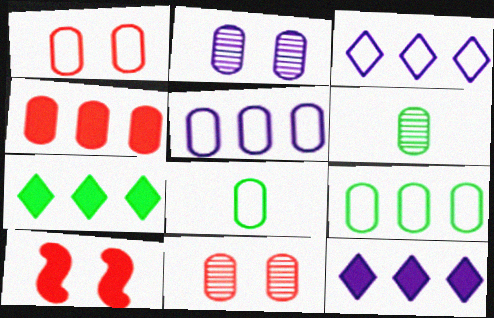[[1, 5, 8], 
[2, 4, 8], 
[3, 6, 10]]